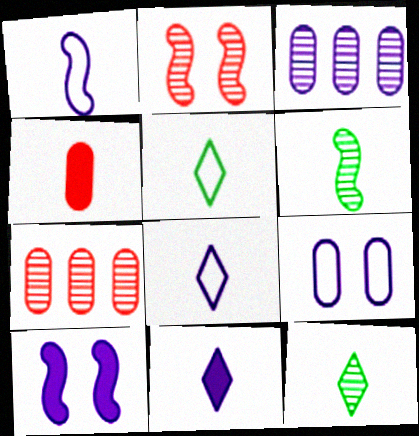[[1, 4, 12], 
[2, 3, 12], 
[3, 8, 10], 
[4, 6, 8], 
[5, 7, 10]]